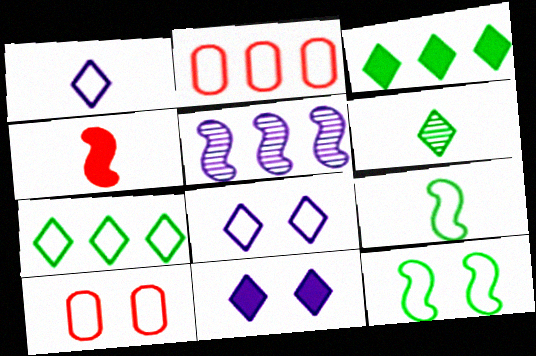[[1, 2, 12], 
[2, 3, 5], 
[2, 8, 9], 
[4, 5, 12], 
[8, 10, 12]]